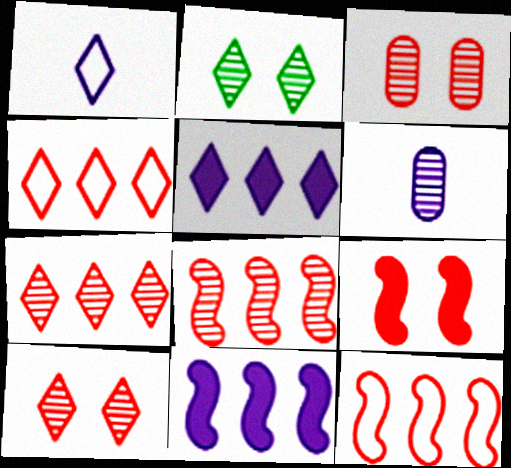[[2, 6, 8]]